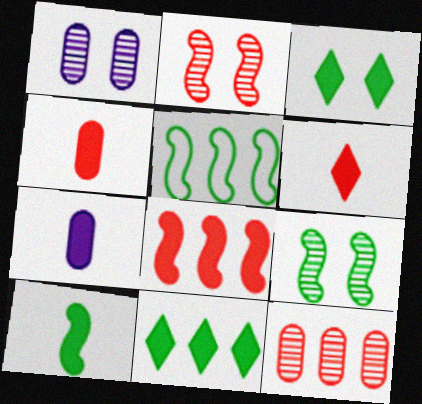[[1, 5, 6], 
[3, 7, 8], 
[5, 9, 10], 
[6, 7, 10]]